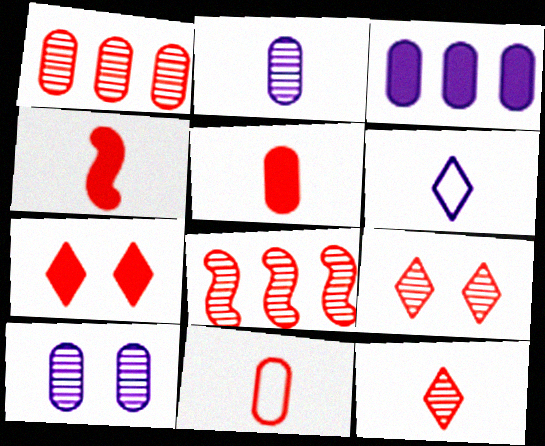[[4, 11, 12], 
[7, 8, 11]]